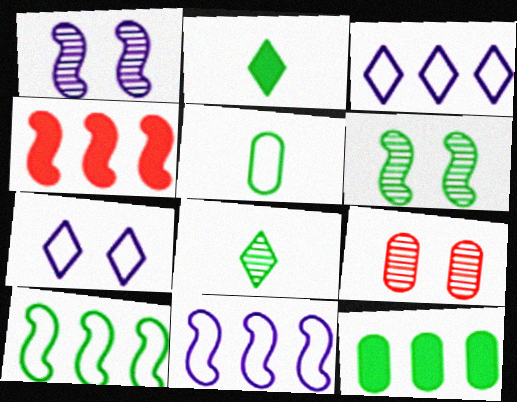[[2, 9, 11]]